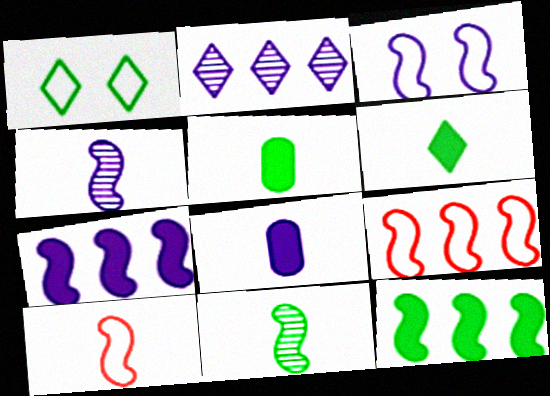[[2, 3, 8], 
[3, 4, 7]]